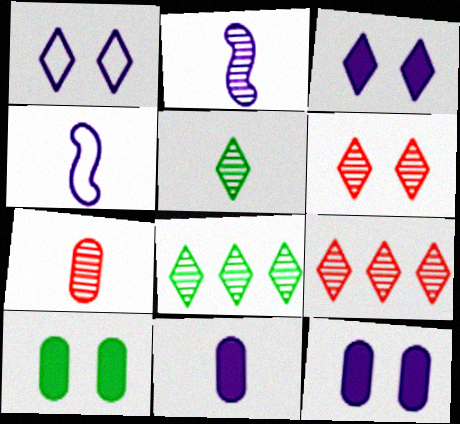[[2, 5, 7], 
[4, 9, 10]]